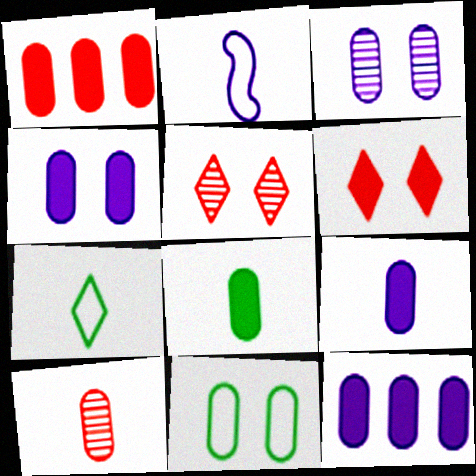[[1, 4, 8], 
[4, 9, 12], 
[10, 11, 12]]